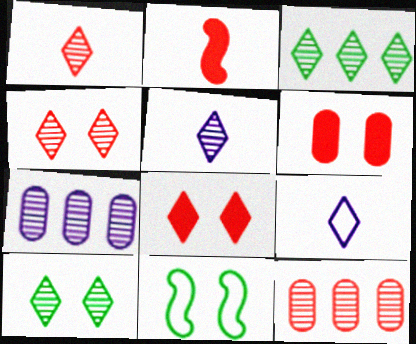[[3, 4, 5], 
[3, 8, 9]]